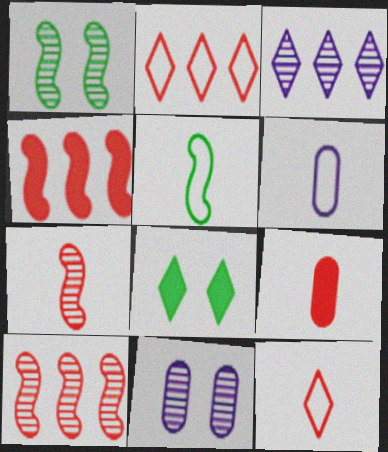[[3, 8, 12], 
[5, 6, 12], 
[6, 8, 10], 
[7, 9, 12]]